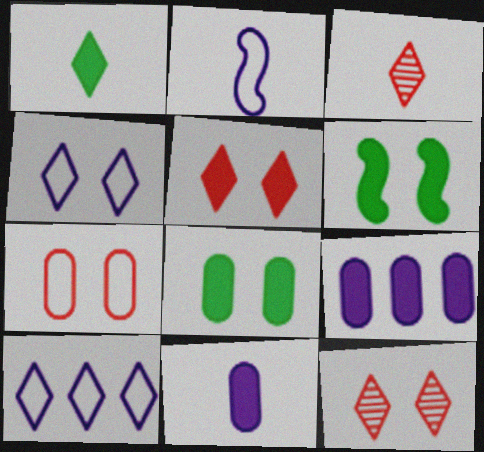[[1, 10, 12]]